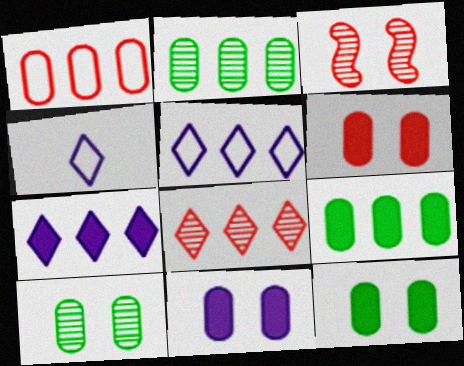[[3, 4, 9], 
[6, 11, 12]]